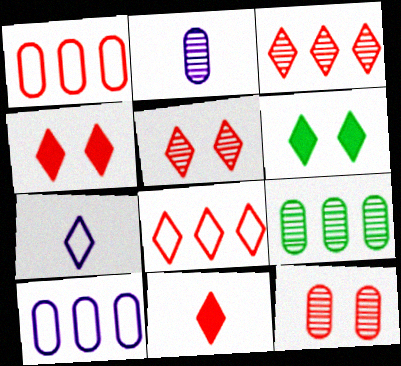[[2, 9, 12], 
[3, 6, 7], 
[5, 8, 11]]